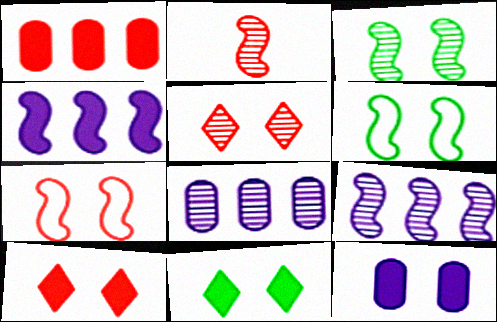[[2, 3, 9], 
[2, 4, 6], 
[5, 6, 12]]